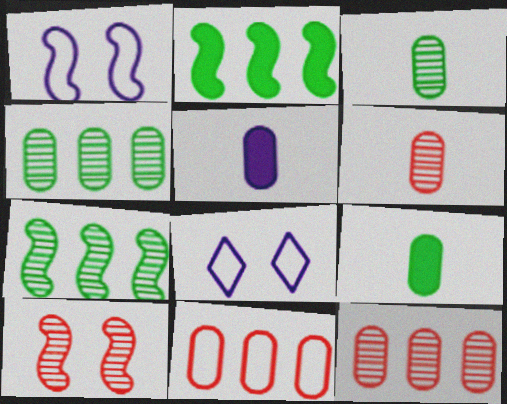[[2, 6, 8]]